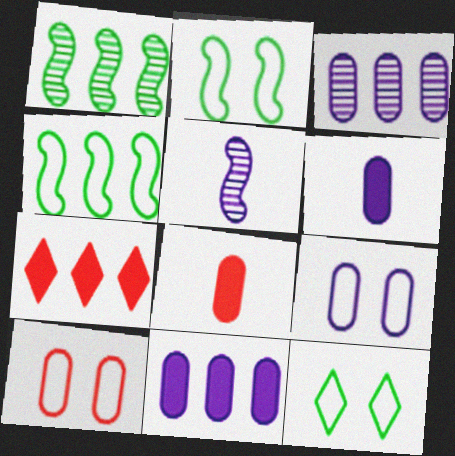[[3, 4, 7], 
[3, 6, 9]]